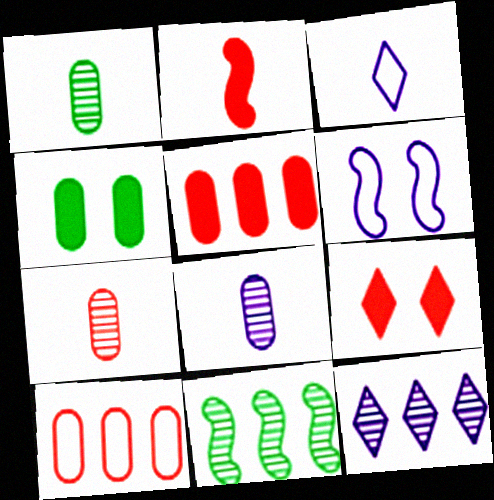[[1, 2, 3], 
[1, 7, 8], 
[2, 5, 9], 
[2, 6, 11], 
[4, 8, 10]]